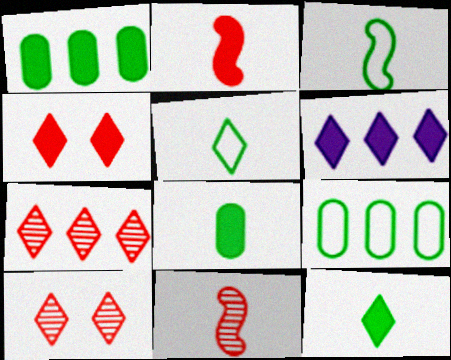[[4, 6, 12], 
[5, 6, 10]]